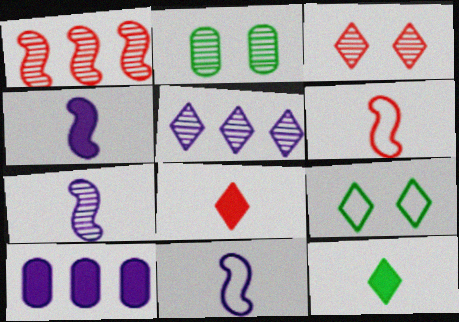[[4, 7, 11], 
[5, 8, 9]]